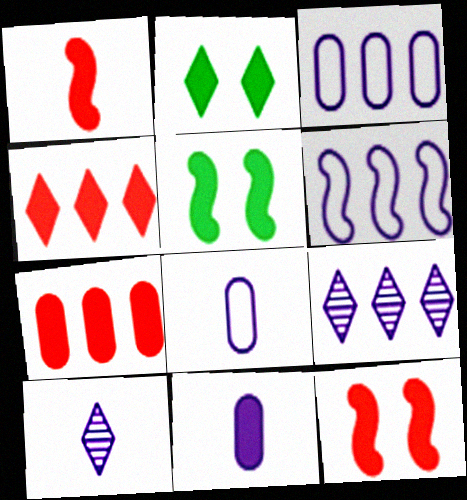[[4, 5, 11]]